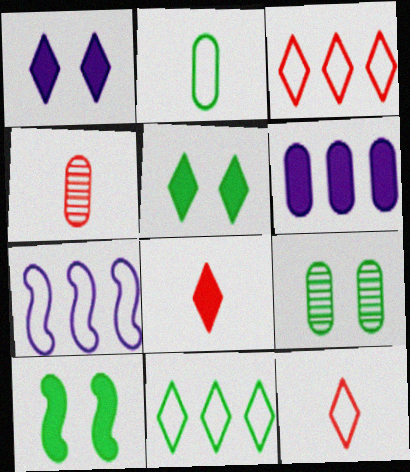[[4, 5, 7], 
[6, 8, 10], 
[7, 8, 9]]